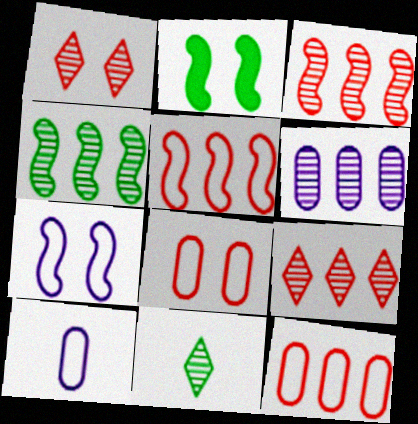[[2, 9, 10], 
[4, 6, 9]]